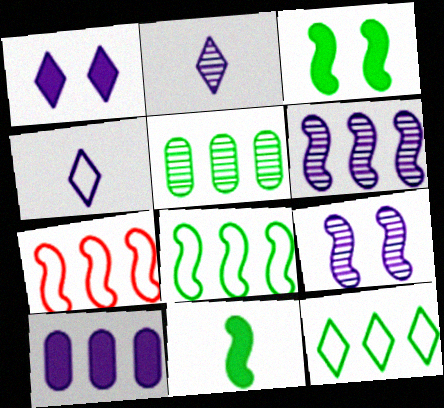[[4, 9, 10], 
[7, 9, 11]]